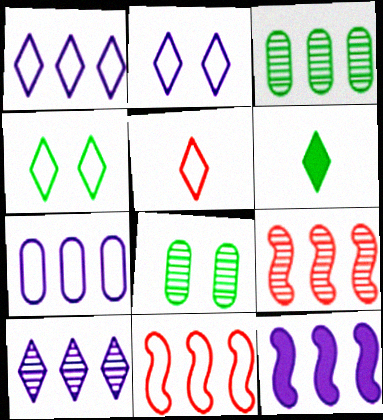[[1, 4, 5], 
[3, 9, 10], 
[5, 8, 12], 
[7, 10, 12]]